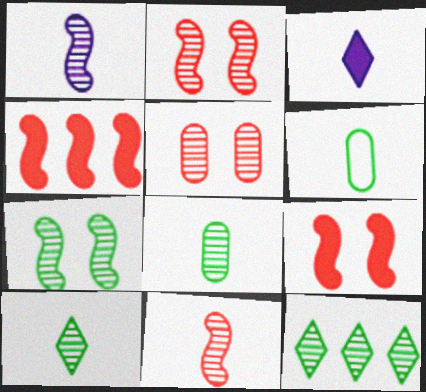[[1, 5, 12], 
[3, 6, 11], 
[7, 8, 12]]